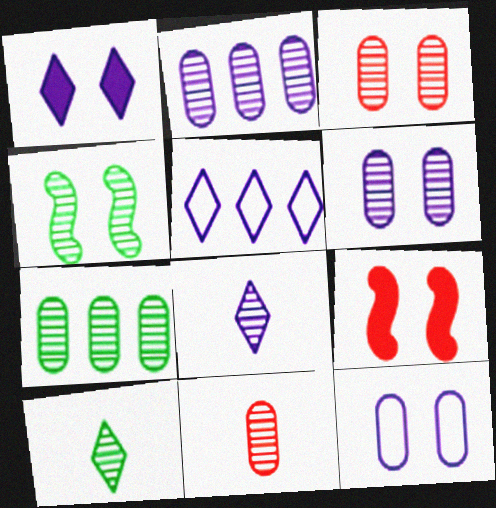[[1, 5, 8], 
[4, 7, 10], 
[6, 7, 11]]